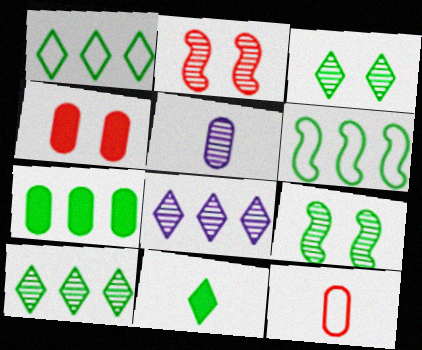[[1, 3, 11], 
[2, 5, 10], 
[6, 7, 10]]